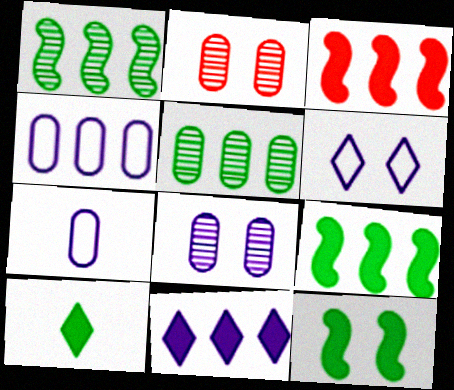[[2, 6, 12]]